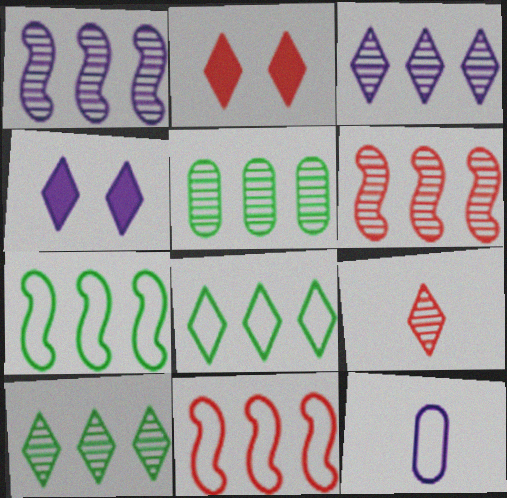[[1, 4, 12], 
[3, 5, 6], 
[4, 8, 9]]